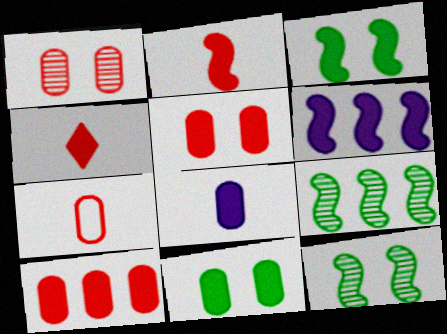[[1, 7, 10], 
[2, 3, 6], 
[4, 6, 11], 
[8, 10, 11]]